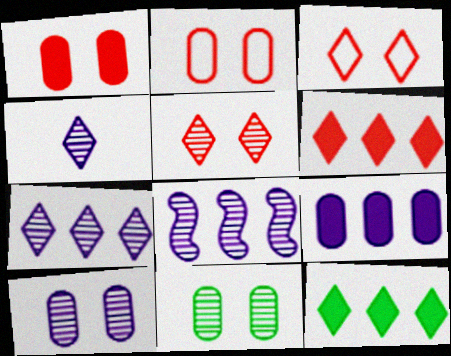[[3, 4, 12], 
[4, 8, 10]]